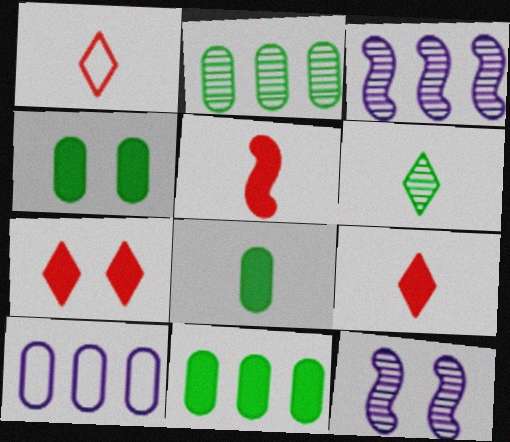[[1, 3, 4], 
[1, 11, 12], 
[4, 8, 11]]